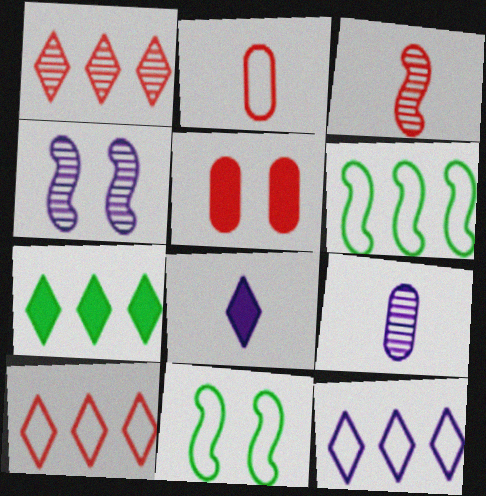[[1, 7, 12], 
[2, 4, 7], 
[2, 11, 12], 
[3, 5, 10]]